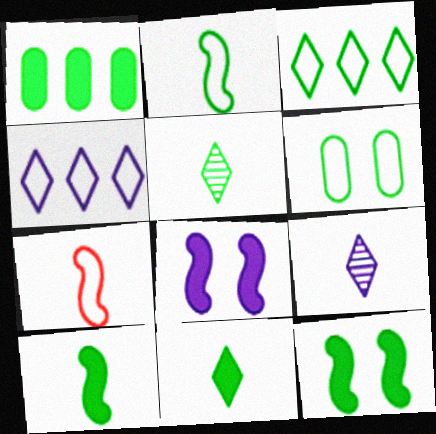[[1, 11, 12], 
[2, 3, 6], 
[4, 6, 7]]